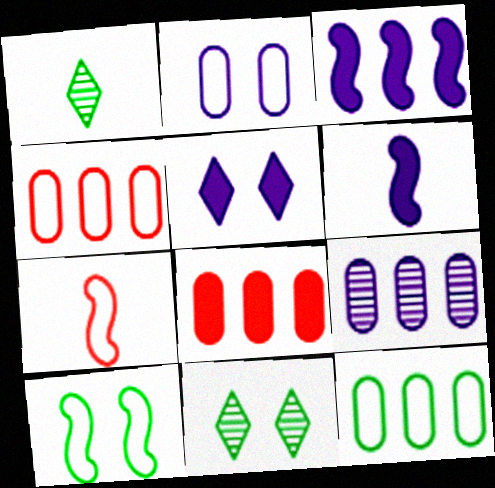[[4, 6, 11], 
[8, 9, 12]]